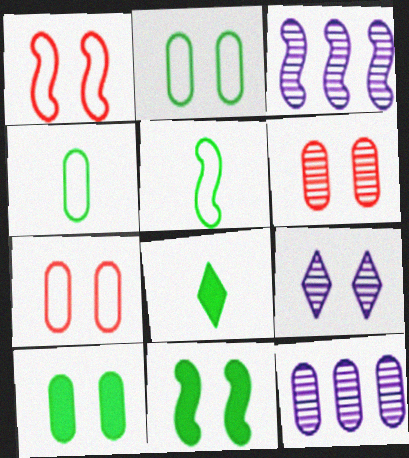[[1, 8, 12], 
[1, 9, 10], 
[3, 7, 8], 
[7, 9, 11]]